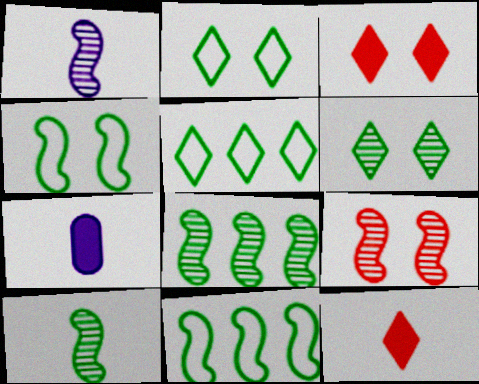[[1, 8, 9], 
[5, 7, 9]]